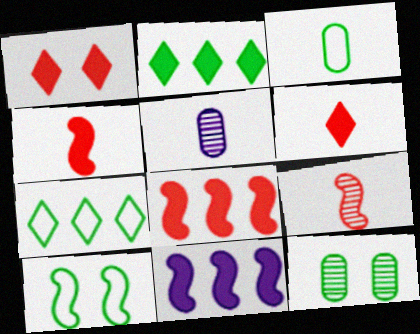[[3, 7, 10], 
[9, 10, 11]]